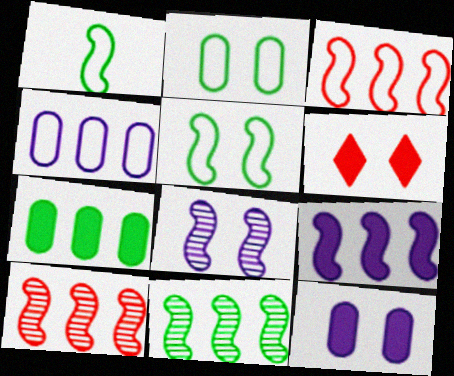[[2, 6, 8], 
[3, 9, 11]]